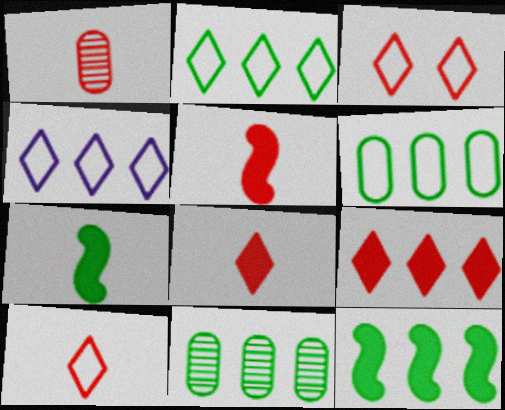[[1, 5, 10], 
[2, 11, 12]]